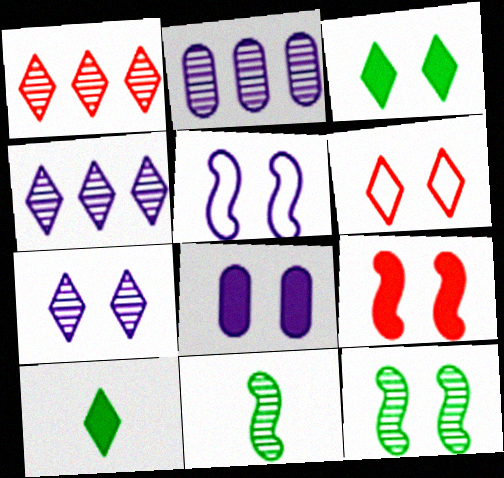[[3, 6, 7], 
[3, 8, 9], 
[4, 6, 10], 
[5, 7, 8], 
[5, 9, 12], 
[6, 8, 12]]